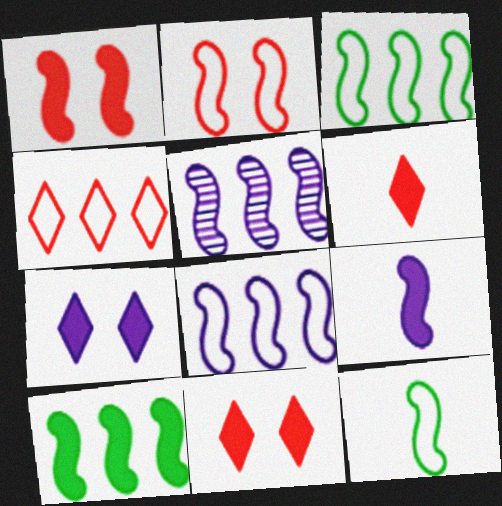[[1, 5, 12], 
[1, 9, 10], 
[2, 8, 12]]